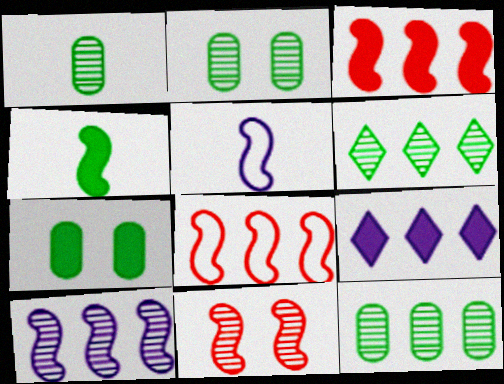[[1, 2, 12], 
[8, 9, 12]]